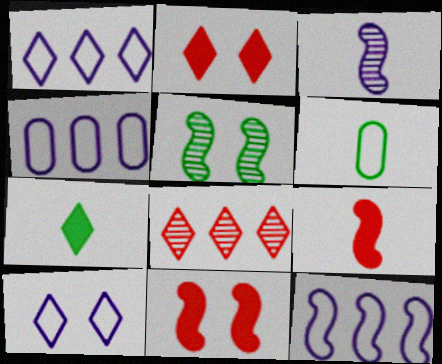[[1, 4, 12], 
[5, 9, 12], 
[7, 8, 10]]